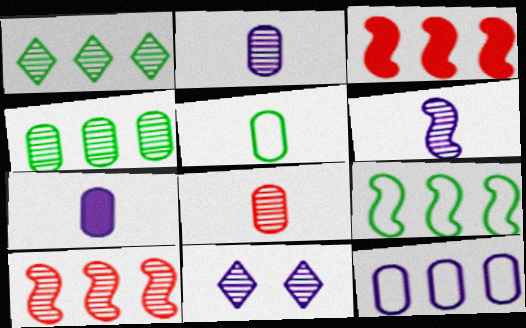[[1, 3, 12], 
[3, 5, 11], 
[5, 7, 8]]